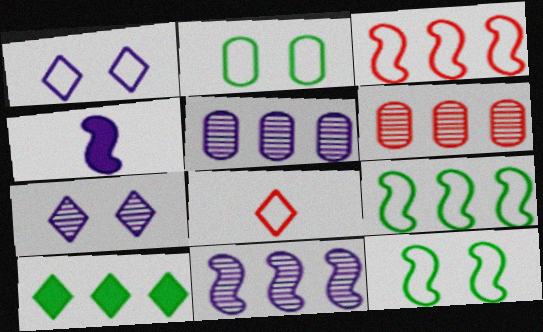[[1, 4, 5], 
[3, 5, 10], 
[7, 8, 10]]